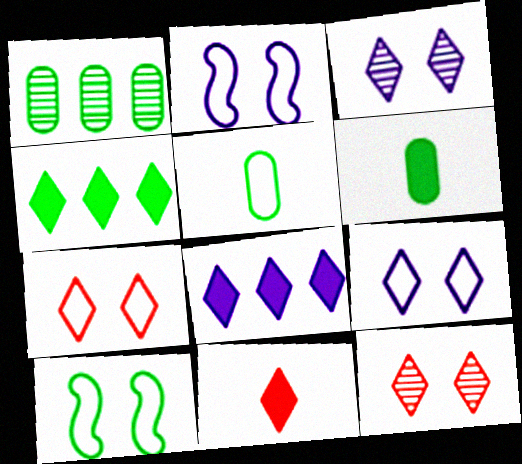[[1, 2, 11]]